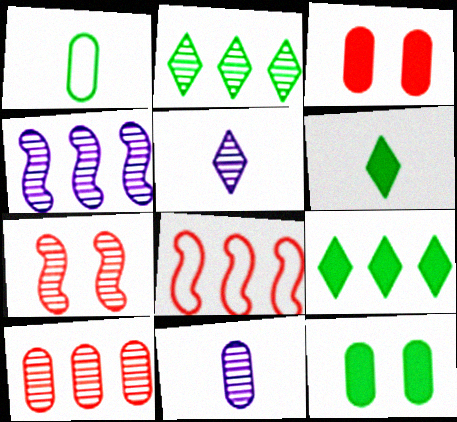[[2, 4, 10], 
[2, 7, 11], 
[5, 8, 12]]